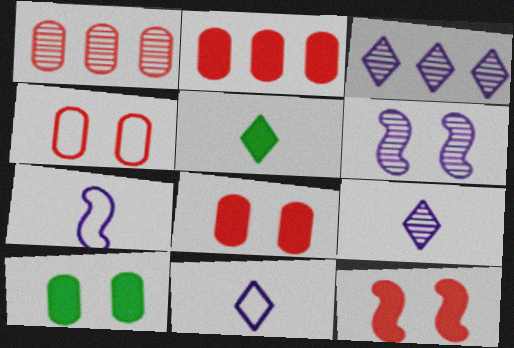[]